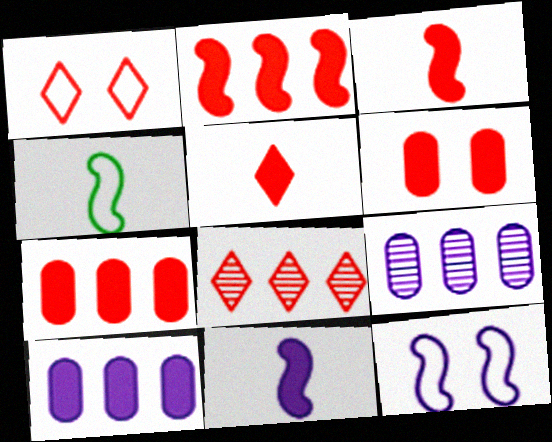[[1, 5, 8], 
[2, 5, 6]]